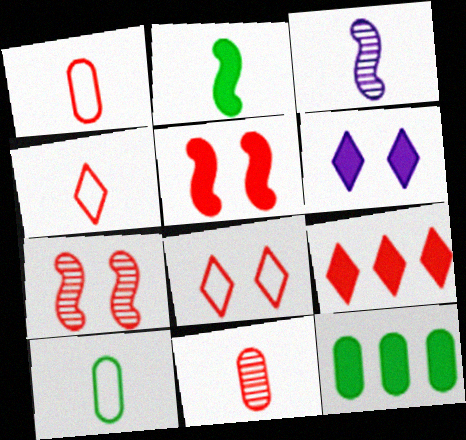[[1, 7, 9], 
[3, 8, 12]]